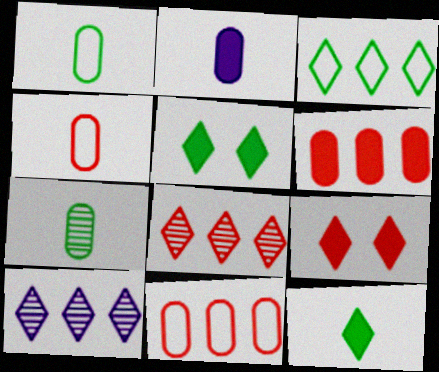[[2, 4, 7]]